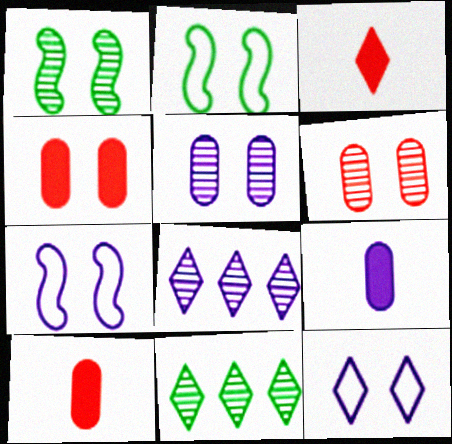[[1, 4, 12], 
[2, 8, 10], 
[3, 11, 12], 
[7, 8, 9], 
[7, 10, 11]]